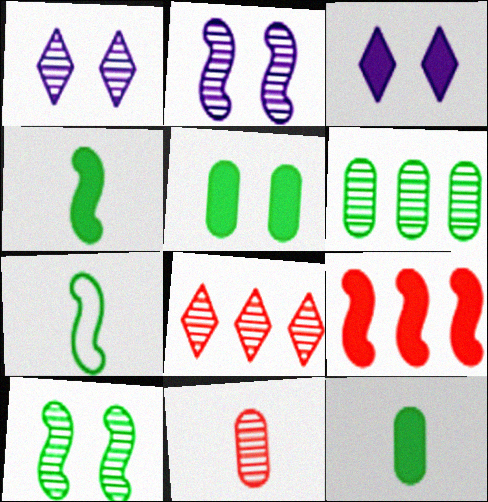[[2, 7, 9], 
[3, 9, 12]]